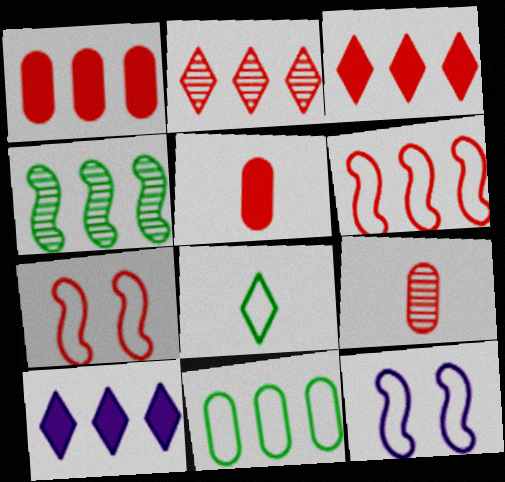[[1, 2, 6], 
[2, 5, 7], 
[3, 7, 9]]